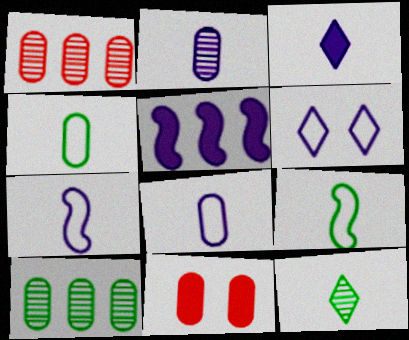[[2, 3, 7], 
[2, 5, 6], 
[8, 10, 11]]